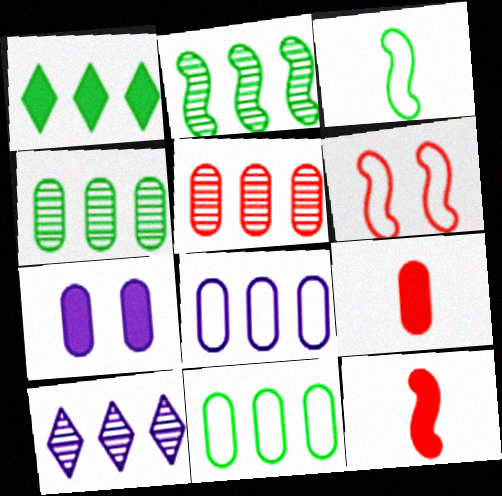[[1, 2, 11], 
[1, 7, 12], 
[2, 5, 10]]